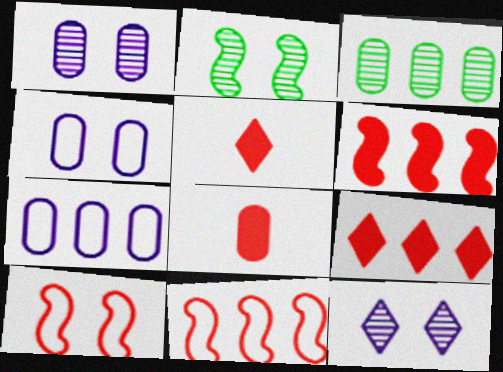[[2, 5, 7], 
[3, 4, 8]]